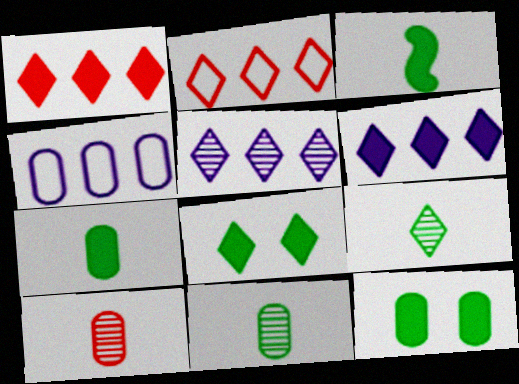[[4, 10, 12]]